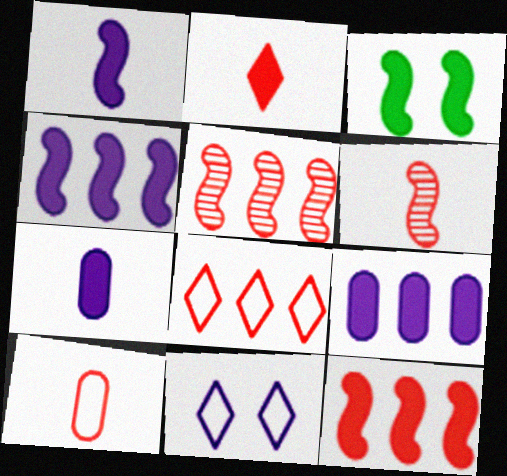[[1, 3, 12], 
[2, 3, 9], 
[2, 6, 10]]